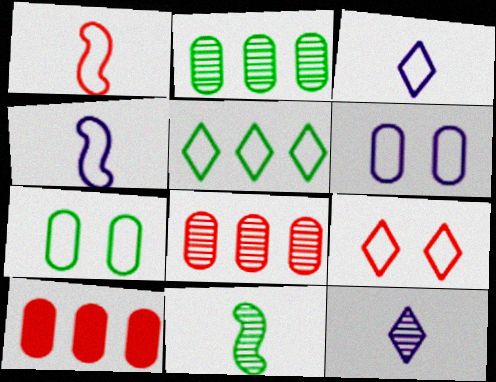[[1, 5, 6], 
[3, 5, 9]]